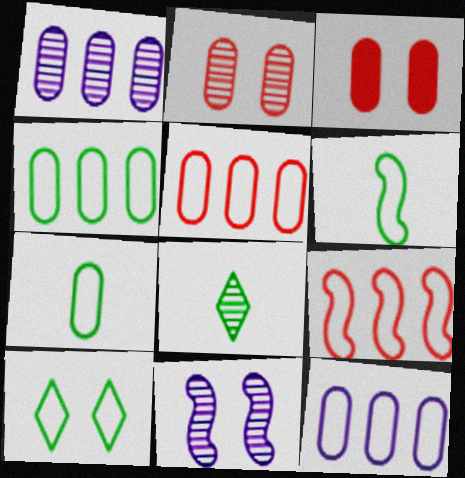[[1, 3, 7], 
[3, 10, 11], 
[4, 5, 12], 
[4, 6, 10]]